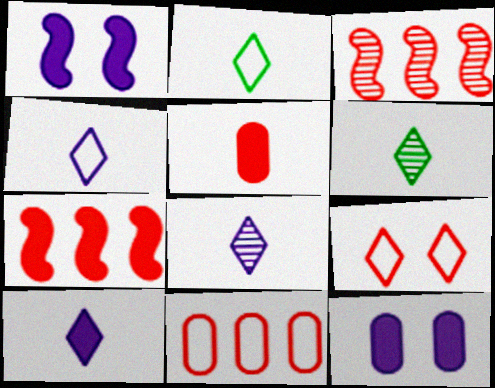[[1, 6, 11], 
[2, 3, 12], 
[3, 5, 9], 
[4, 8, 10]]